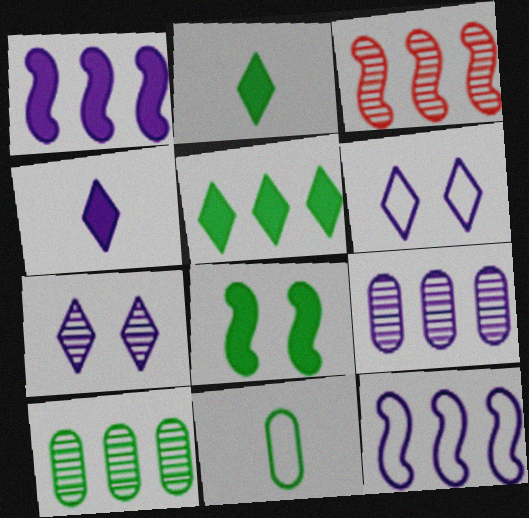[]